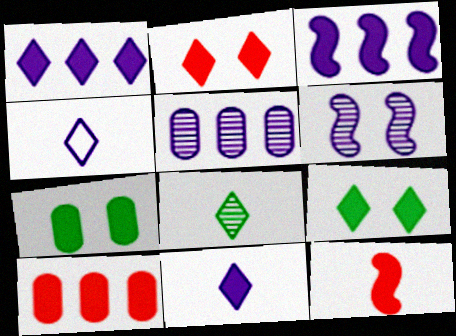[[1, 7, 12], 
[2, 10, 12]]